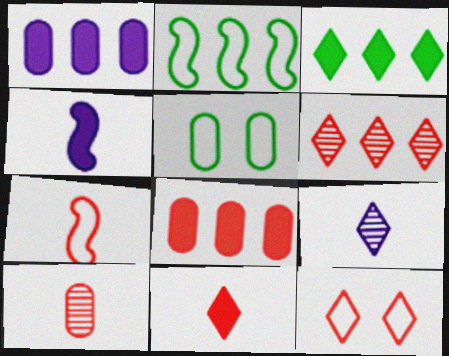[[1, 2, 6], 
[1, 5, 10], 
[3, 9, 12], 
[4, 5, 6], 
[6, 11, 12], 
[7, 10, 11]]